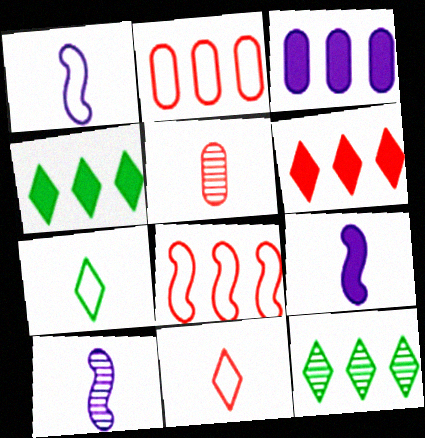[[1, 9, 10], 
[3, 8, 12], 
[5, 7, 9]]